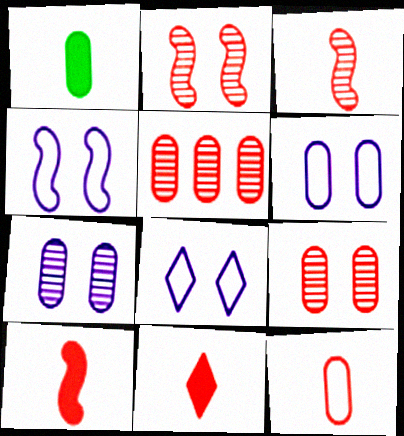[[1, 5, 6], 
[3, 11, 12], 
[4, 6, 8]]